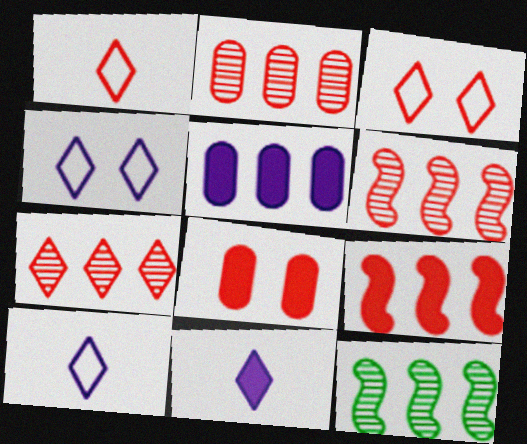[[1, 6, 8], 
[2, 6, 7], 
[8, 10, 12]]